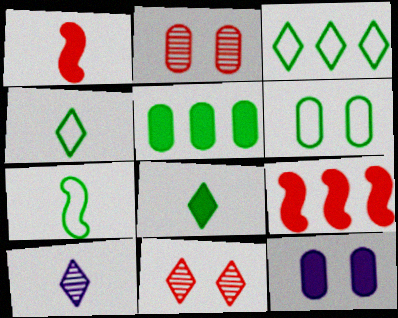[[2, 6, 12], 
[3, 6, 7], 
[6, 9, 10], 
[8, 9, 12]]